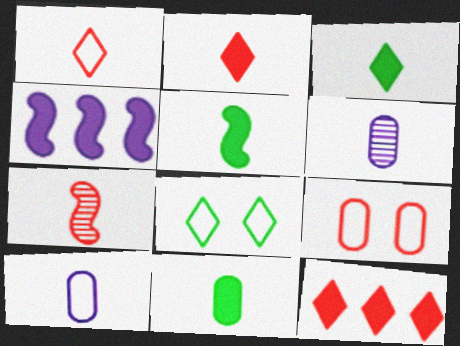[[1, 5, 6], 
[3, 5, 11], 
[3, 7, 10], 
[7, 9, 12]]